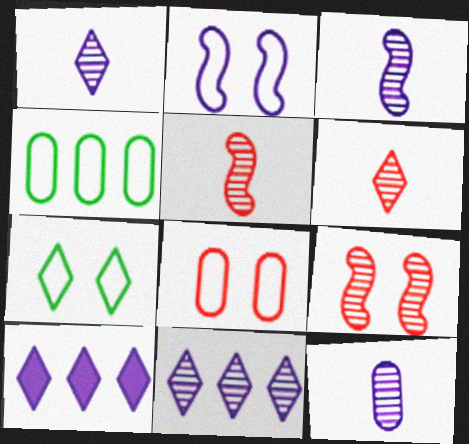[[1, 3, 12], 
[2, 7, 8], 
[2, 10, 12], 
[6, 7, 10]]